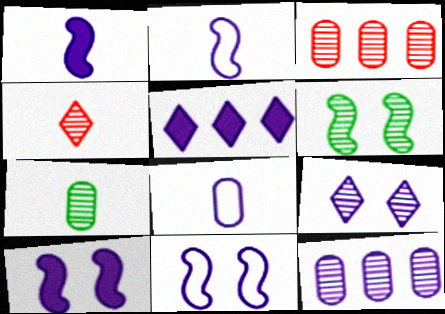[[4, 6, 12]]